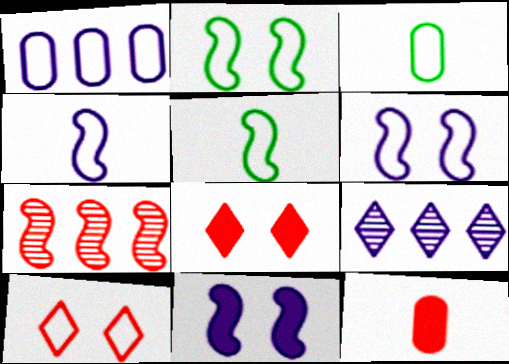[[1, 5, 10], 
[2, 9, 12], 
[5, 7, 11], 
[7, 10, 12]]